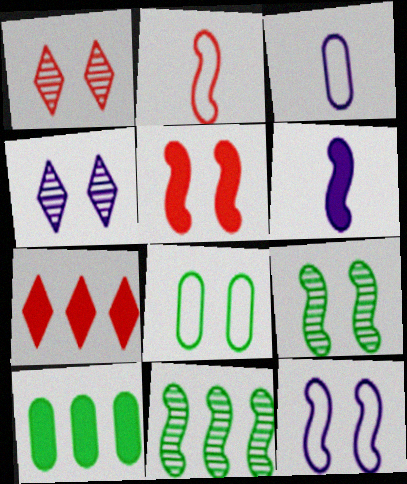[[2, 4, 10], 
[3, 7, 9], 
[4, 5, 8], 
[5, 9, 12]]